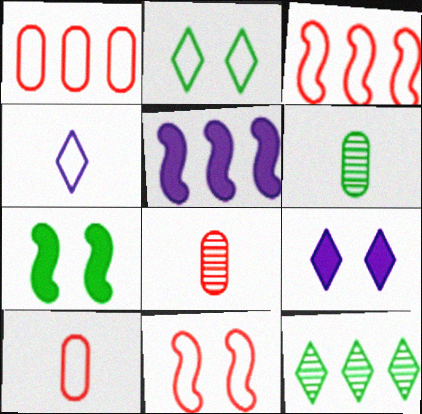[[1, 5, 12], 
[2, 5, 8], 
[3, 6, 9]]